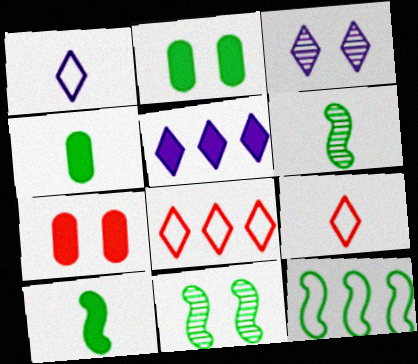[[1, 3, 5], 
[5, 7, 10], 
[10, 11, 12]]